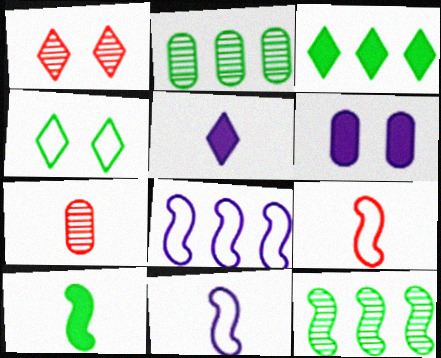[[2, 4, 10]]